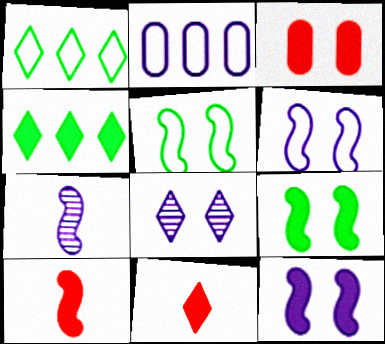[[1, 3, 7], 
[1, 8, 11], 
[3, 5, 8]]